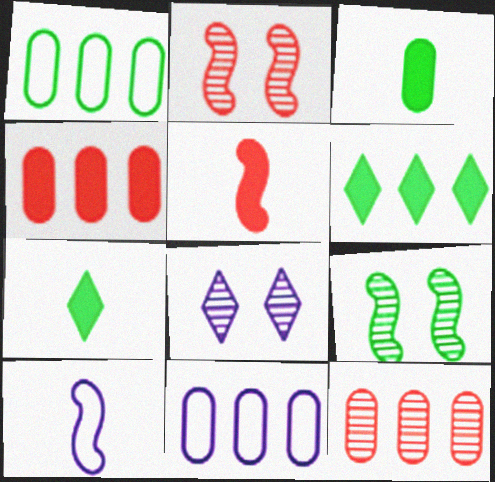[[1, 5, 8], 
[1, 7, 9], 
[2, 7, 11]]